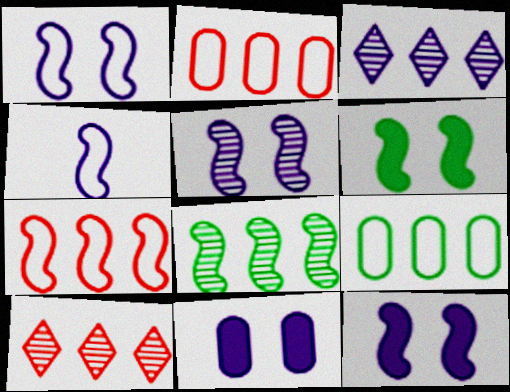[[1, 5, 12], 
[3, 4, 11]]